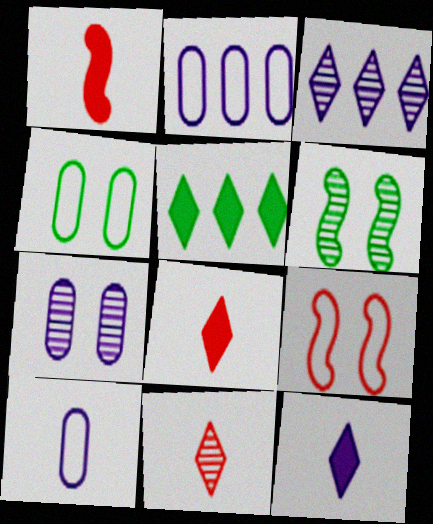[[1, 3, 4], 
[2, 6, 8]]